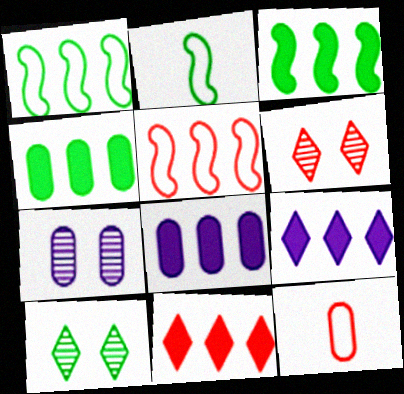[[2, 4, 10], 
[2, 6, 8], 
[2, 7, 11], 
[3, 8, 11], 
[4, 7, 12]]